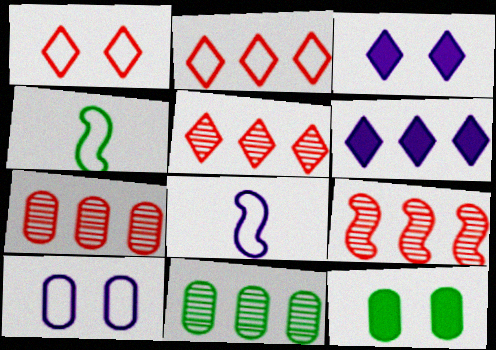[[2, 4, 10], 
[3, 4, 7], 
[5, 7, 9], 
[5, 8, 12]]